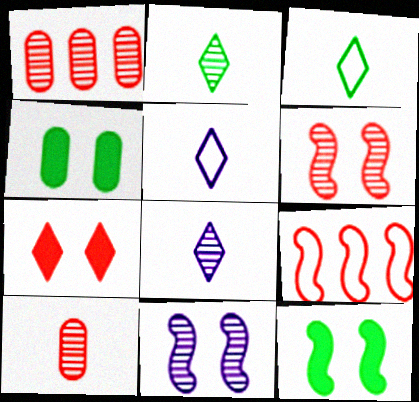[[1, 2, 11], 
[1, 5, 12], 
[4, 8, 9], 
[7, 9, 10]]